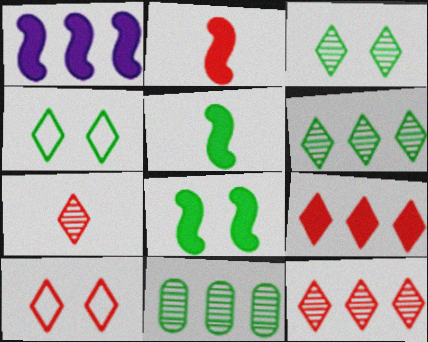[[1, 2, 8], 
[4, 5, 11], 
[7, 9, 10]]